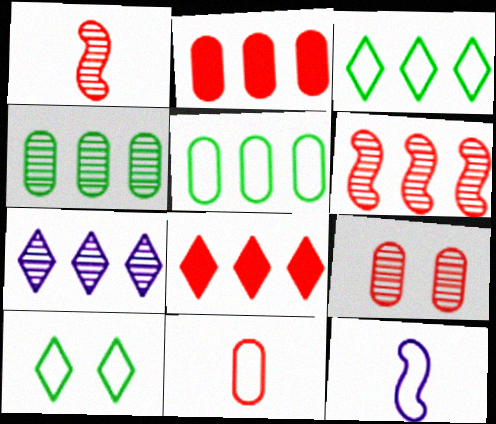[[2, 9, 11], 
[3, 7, 8], 
[4, 6, 7]]